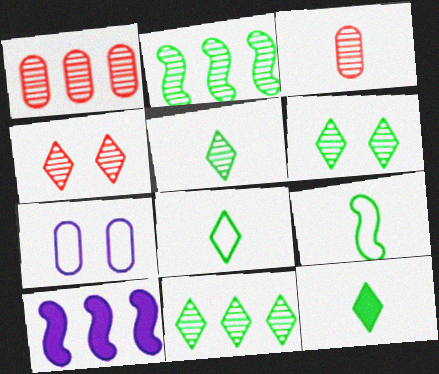[[5, 6, 11], 
[5, 8, 12]]